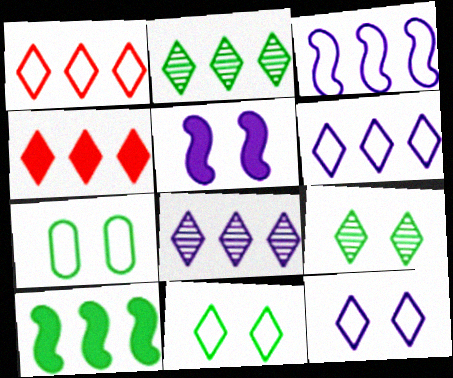[[2, 4, 6]]